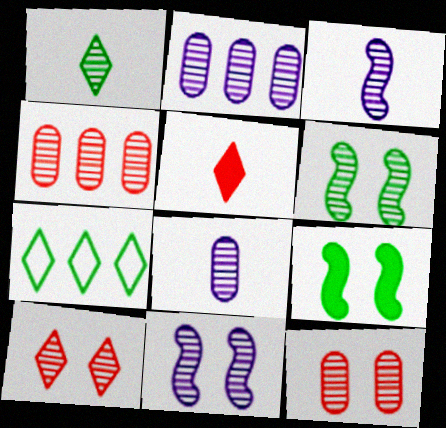[[1, 4, 11]]